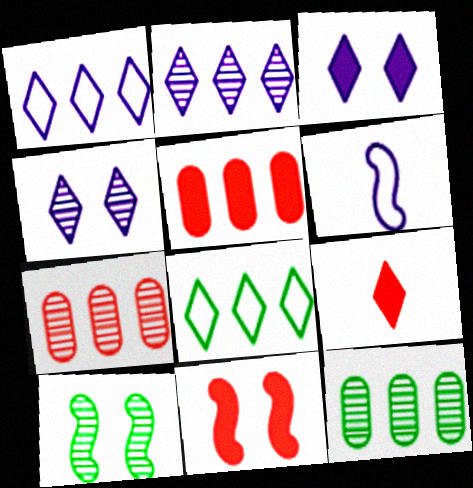[[4, 8, 9], 
[5, 9, 11]]